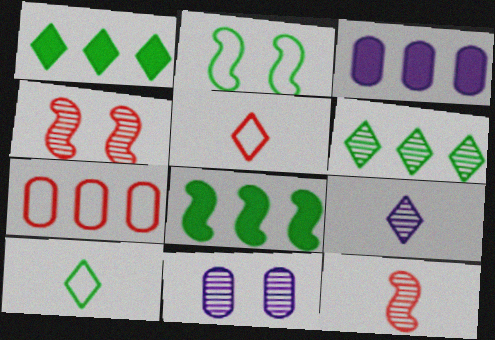[[3, 4, 10], 
[5, 8, 11], 
[6, 11, 12]]